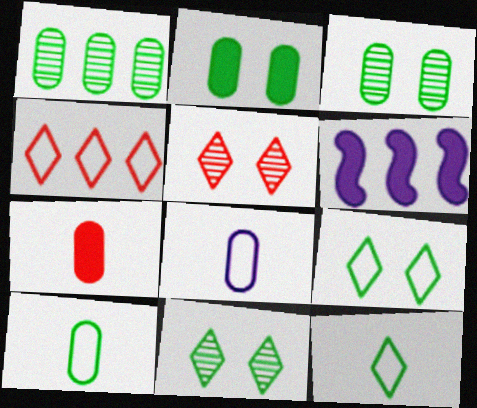[[1, 2, 10], 
[1, 4, 6], 
[5, 6, 10]]